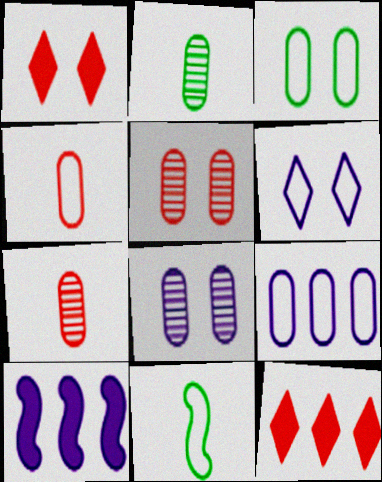[[3, 4, 9], 
[8, 11, 12]]